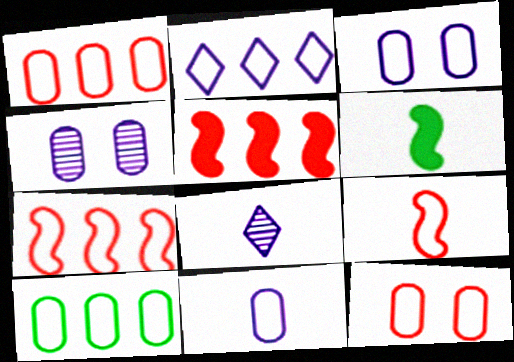[[2, 7, 10], 
[10, 11, 12]]